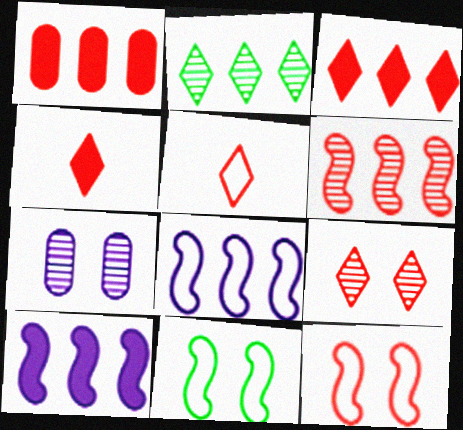[[1, 2, 8], 
[3, 5, 9]]